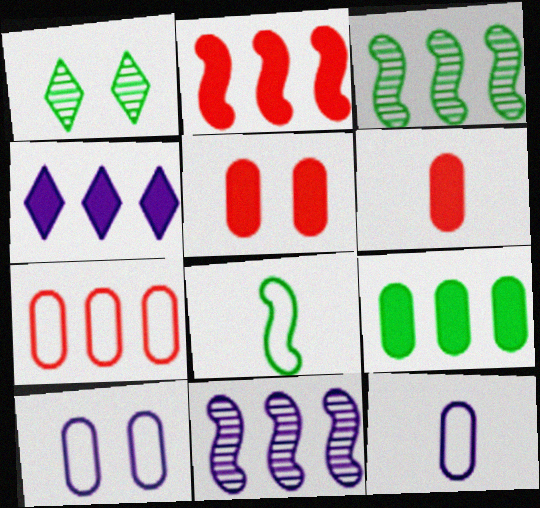[[1, 2, 12], 
[1, 8, 9], 
[2, 4, 9], 
[3, 4, 7]]